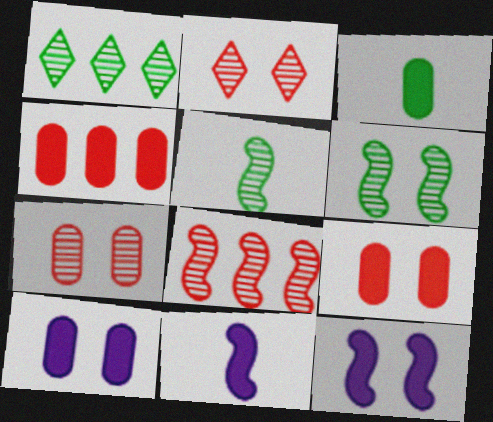[[3, 4, 10]]